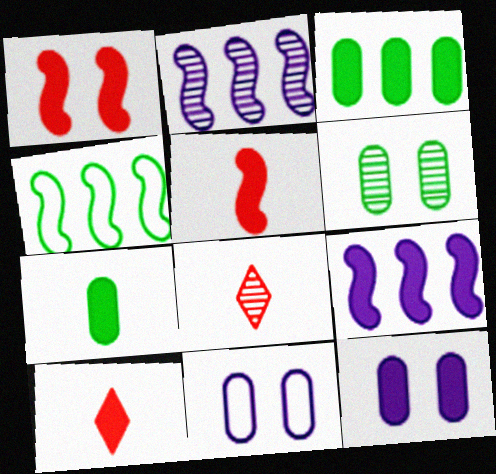[[2, 6, 8], 
[4, 8, 12]]